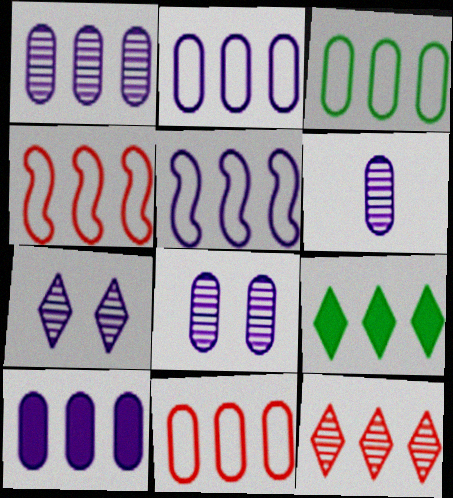[[1, 2, 10], 
[1, 4, 9], 
[1, 6, 8], 
[2, 3, 11]]